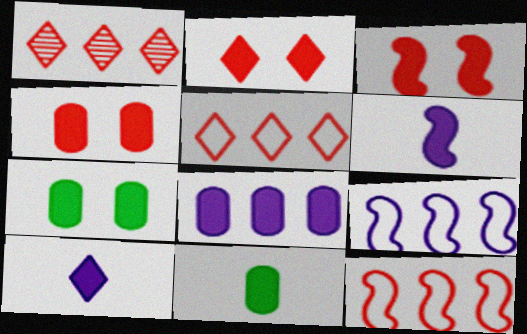[[2, 3, 4], 
[4, 8, 11]]